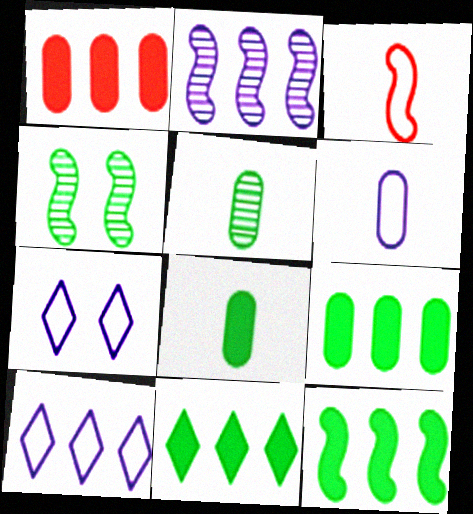[[9, 11, 12]]